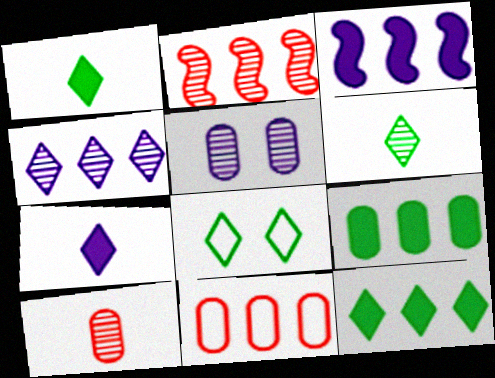[[2, 5, 6], 
[3, 8, 10], 
[6, 8, 12]]